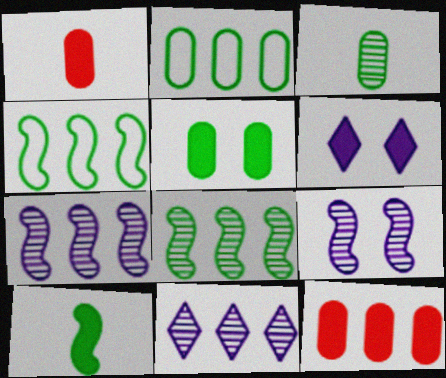[[2, 3, 5], 
[4, 11, 12], 
[6, 10, 12]]